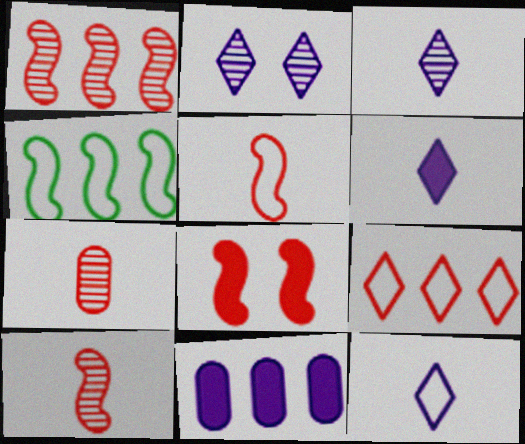[[1, 5, 8], 
[3, 6, 12], 
[7, 8, 9]]